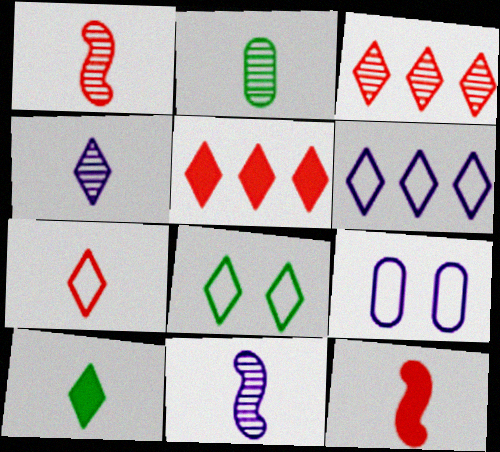[[1, 2, 4], 
[4, 5, 8], 
[4, 7, 10], 
[6, 7, 8]]